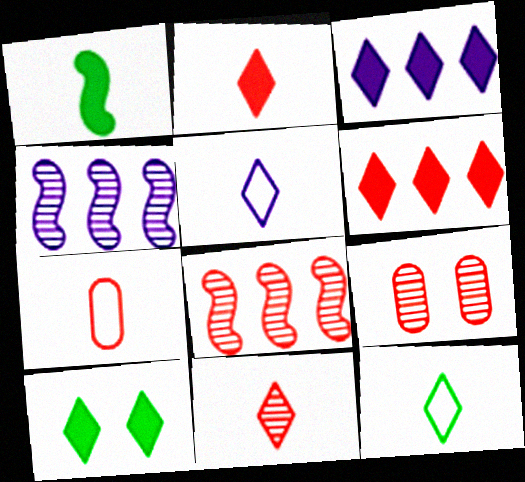[[2, 3, 10], 
[4, 7, 10], 
[8, 9, 11]]